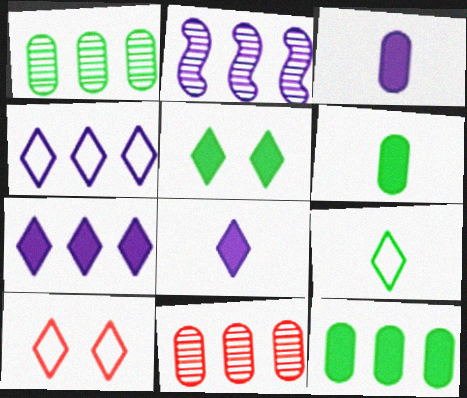[[2, 6, 10], 
[4, 9, 10]]